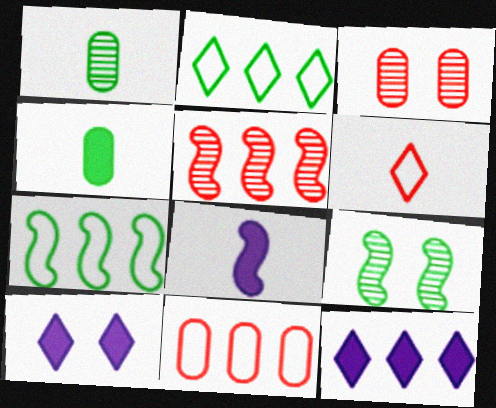[[1, 6, 8], 
[2, 3, 8], 
[2, 4, 9]]